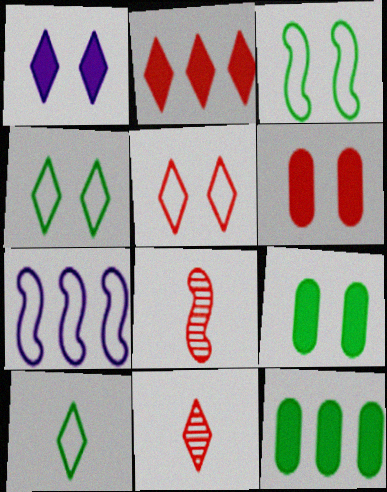[[2, 5, 11], 
[7, 9, 11]]